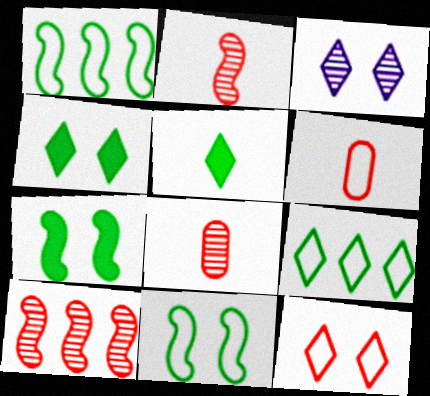[[3, 4, 12]]